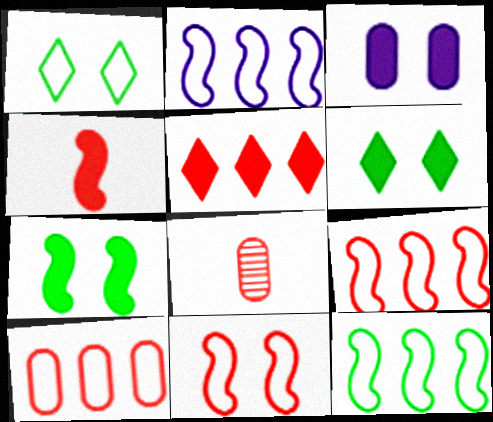[[2, 6, 8], 
[2, 9, 12], 
[5, 8, 11]]